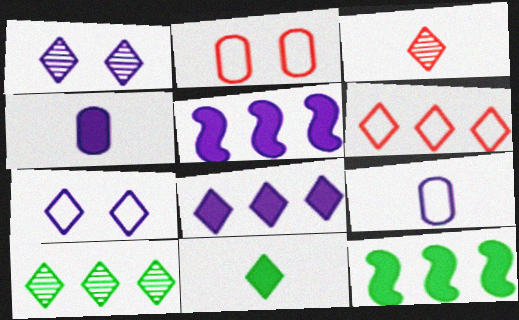[[1, 3, 10], 
[1, 5, 9], 
[1, 6, 11], 
[6, 8, 10]]